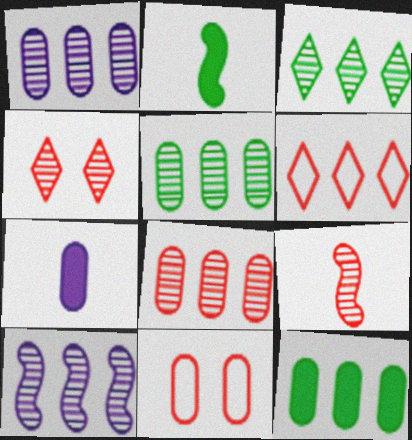[[1, 5, 8], 
[3, 8, 10], 
[4, 8, 9], 
[5, 7, 11], 
[6, 10, 12]]